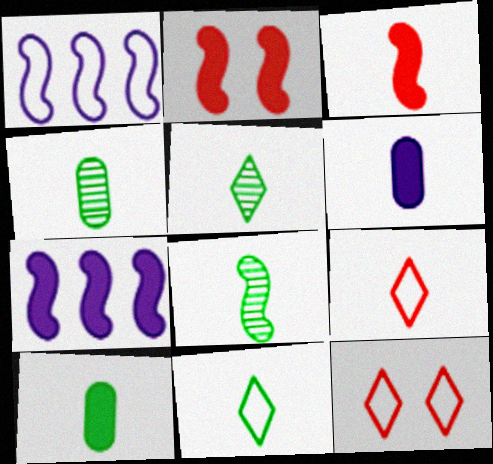[[1, 2, 8], 
[4, 5, 8], 
[4, 7, 12], 
[6, 8, 9], 
[8, 10, 11]]